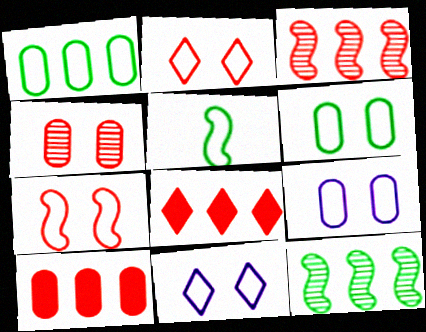[[6, 7, 11]]